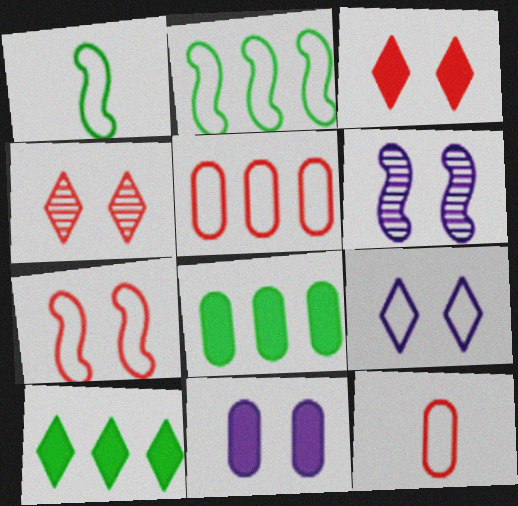[[1, 5, 9], 
[2, 9, 12], 
[6, 9, 11], 
[6, 10, 12]]